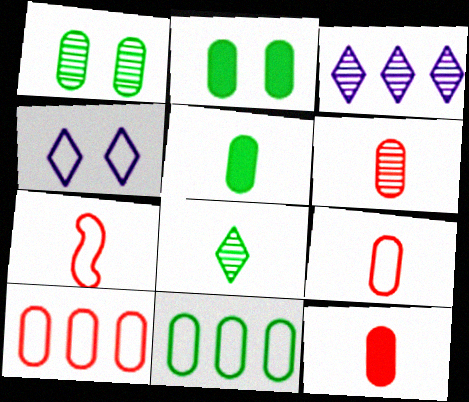[[1, 5, 11], 
[2, 3, 7], 
[4, 7, 11], 
[6, 9, 12]]